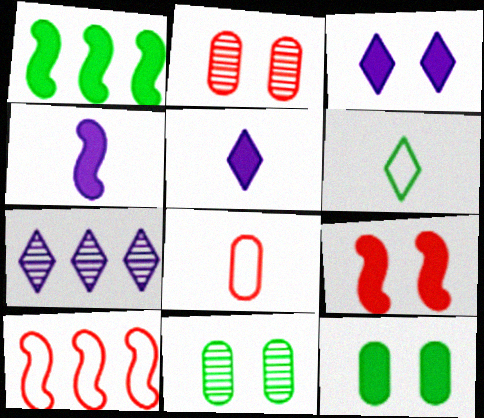[[1, 4, 9], 
[1, 6, 11], 
[3, 9, 12], 
[5, 10, 11]]